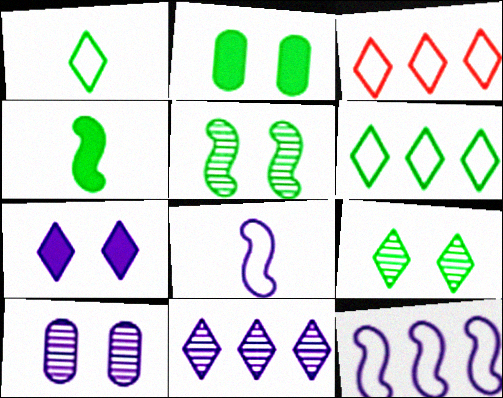[[3, 4, 10]]